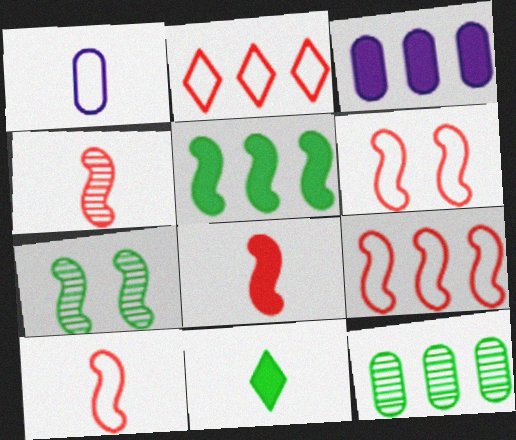[[1, 4, 11], 
[4, 8, 10], 
[6, 9, 10]]